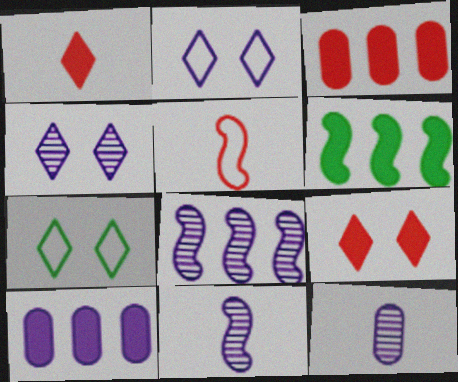[[2, 10, 11], 
[3, 7, 11], 
[4, 7, 9], 
[4, 8, 12]]